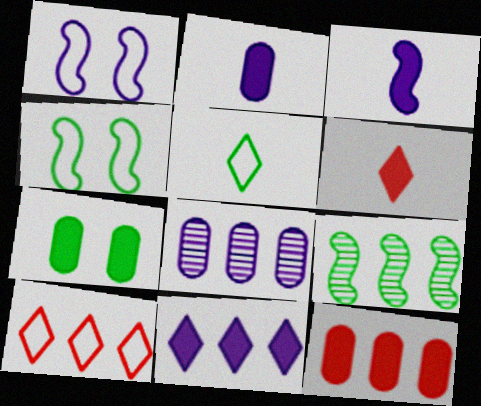[[2, 7, 12], 
[4, 6, 8], 
[5, 7, 9]]